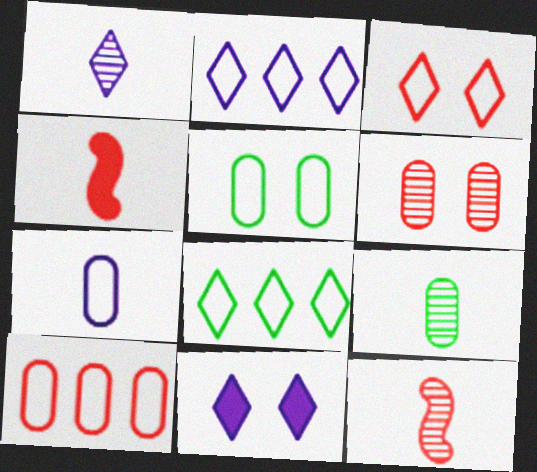[[1, 2, 11], 
[1, 9, 12], 
[5, 7, 10]]